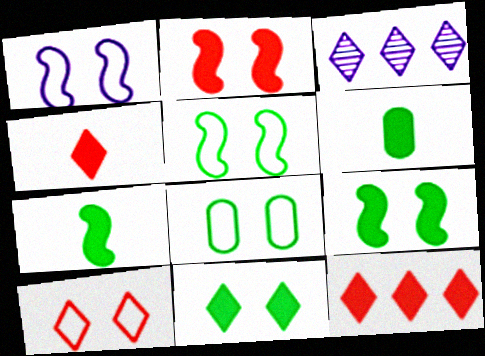[[1, 8, 10]]